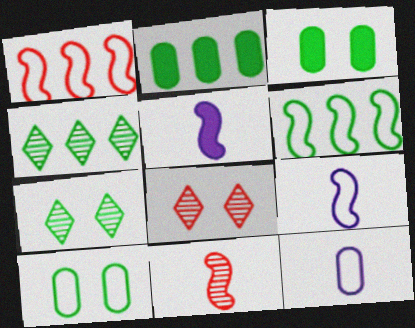[[2, 4, 6], 
[2, 8, 9]]